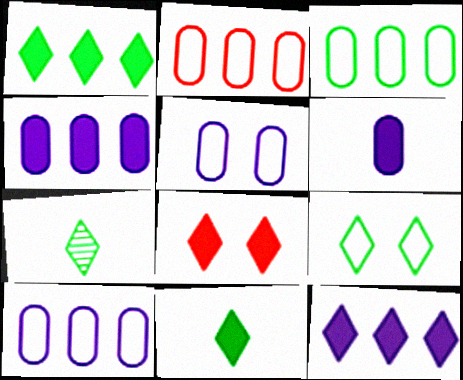[[1, 7, 9], 
[2, 3, 10], 
[8, 11, 12]]